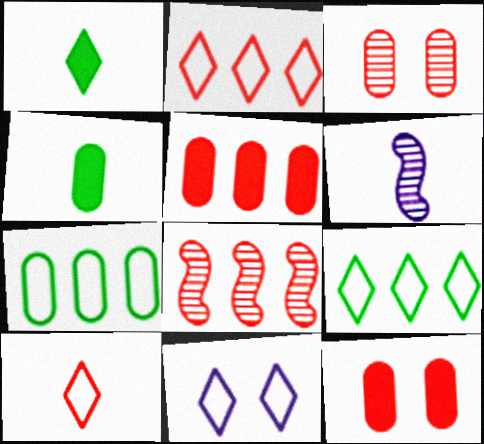[[2, 5, 8], 
[4, 6, 10], 
[4, 8, 11], 
[6, 9, 12], 
[8, 10, 12], 
[9, 10, 11]]